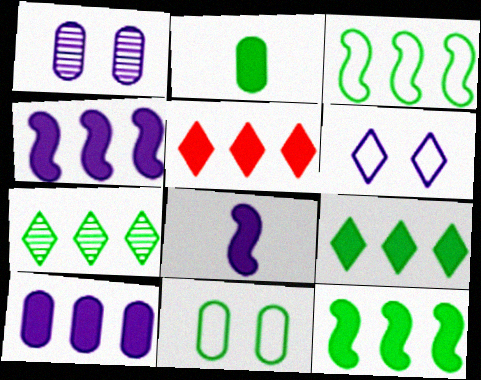[[5, 10, 12]]